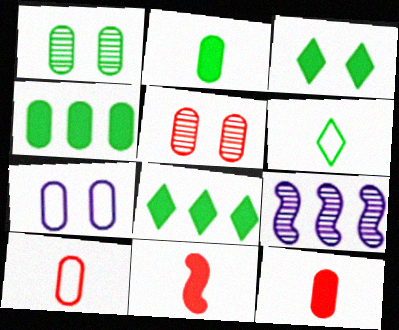[[3, 9, 10]]